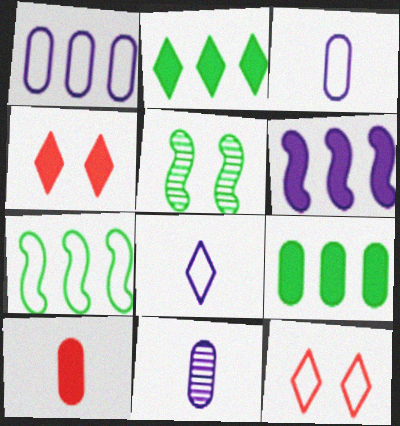[[3, 7, 12], 
[4, 7, 11]]